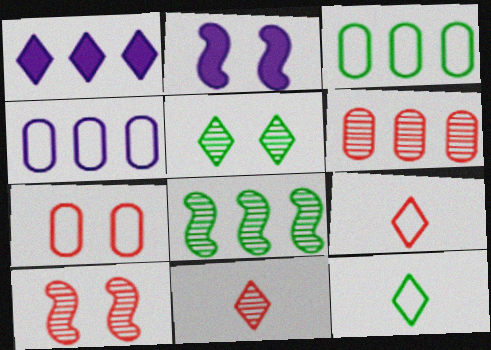[[1, 5, 9], 
[2, 3, 11], 
[2, 5, 7], 
[2, 6, 12], 
[6, 10, 11]]